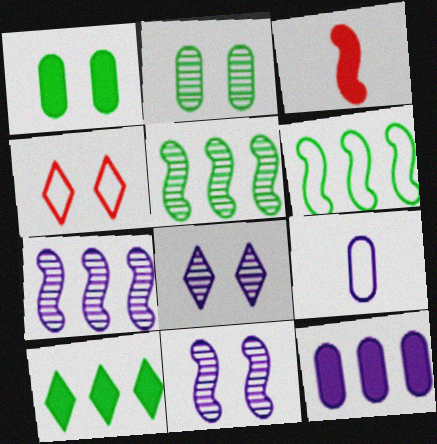[[1, 4, 11], 
[3, 6, 11], 
[4, 6, 9]]